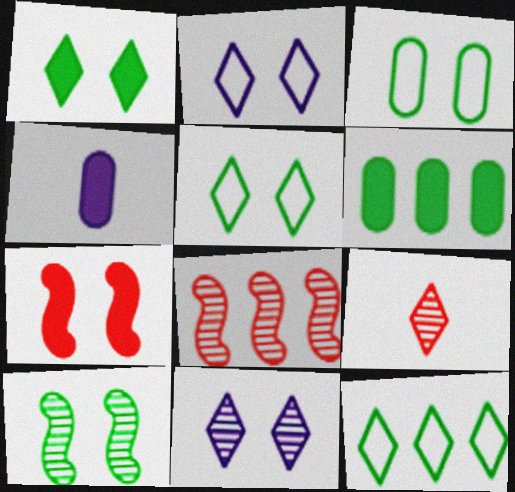[[1, 3, 10], 
[3, 7, 11], 
[4, 5, 8]]